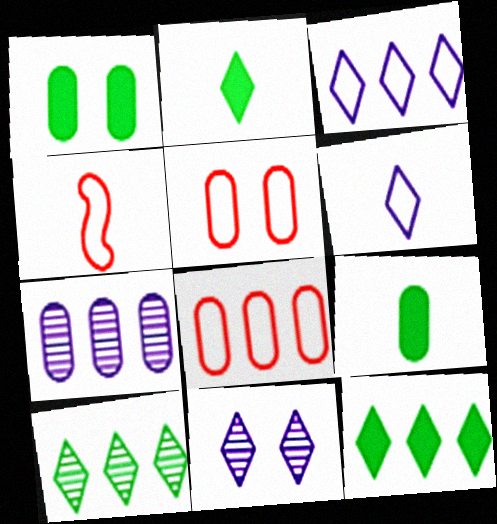[[5, 7, 9]]